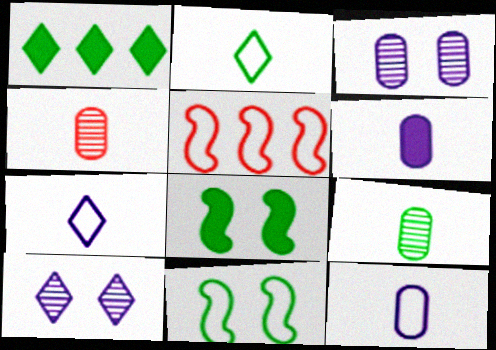[[1, 9, 11]]